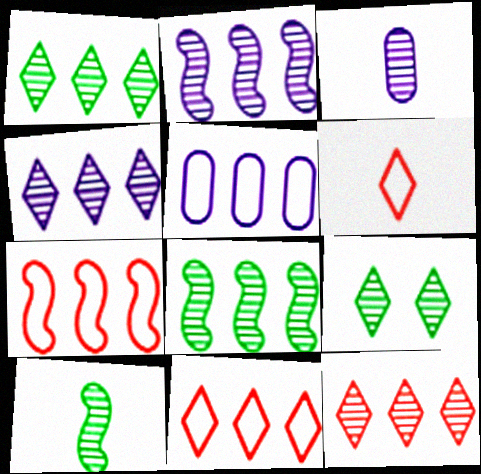[[1, 4, 12]]